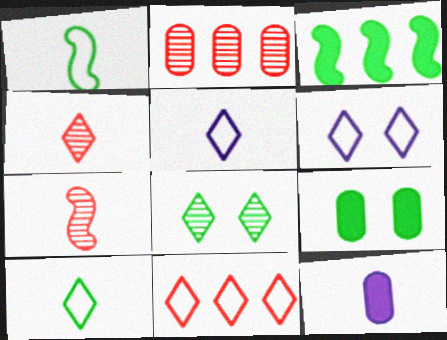[[1, 4, 12], 
[6, 10, 11], 
[7, 10, 12]]